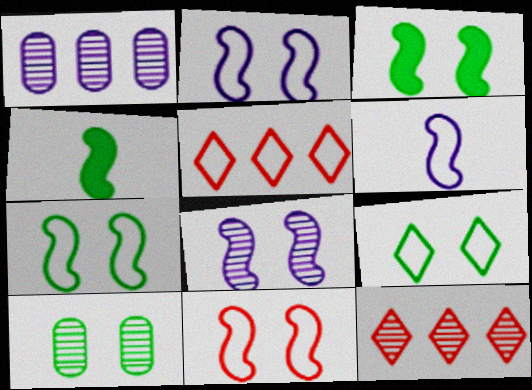[[2, 7, 11], 
[3, 8, 11], 
[3, 9, 10]]